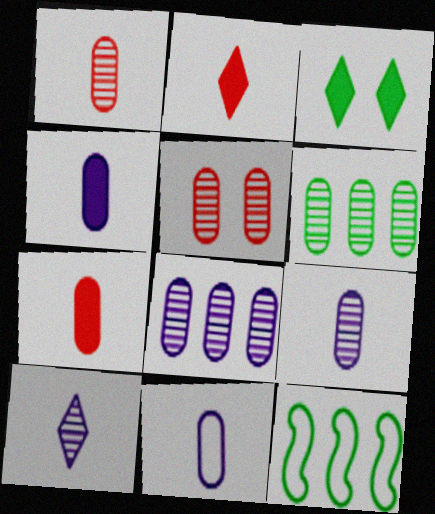[[4, 9, 11], 
[5, 6, 9]]